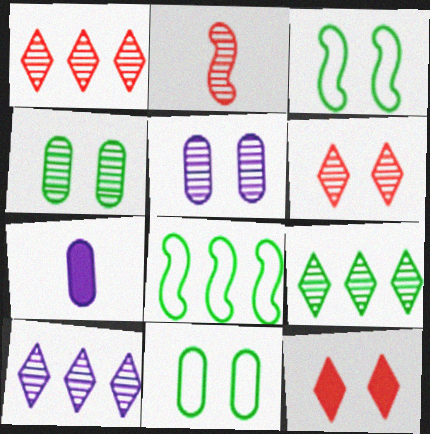[[1, 3, 7], 
[1, 9, 10], 
[2, 4, 10], 
[2, 5, 9], 
[3, 5, 12], 
[6, 7, 8]]